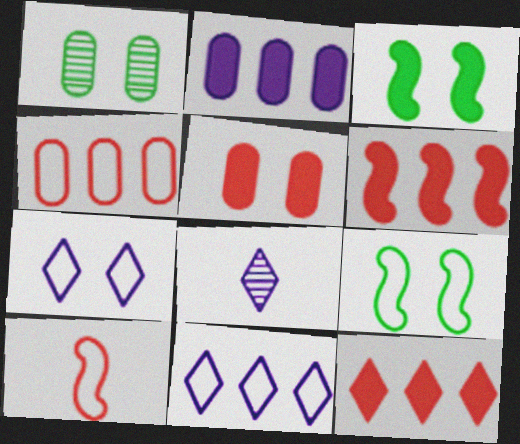[[3, 4, 8]]